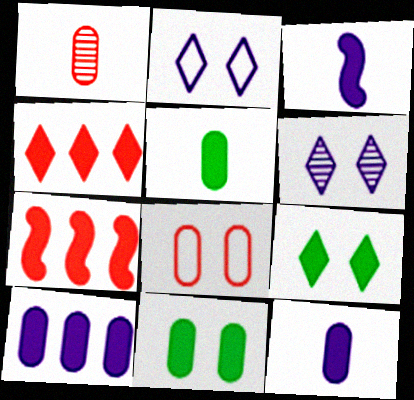[[3, 4, 11], 
[7, 9, 12]]